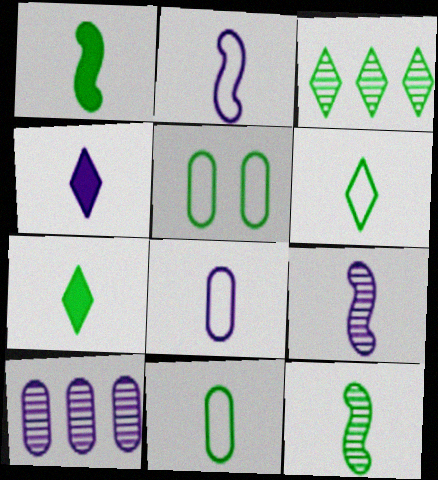[[1, 3, 5], 
[4, 8, 9], 
[7, 11, 12]]